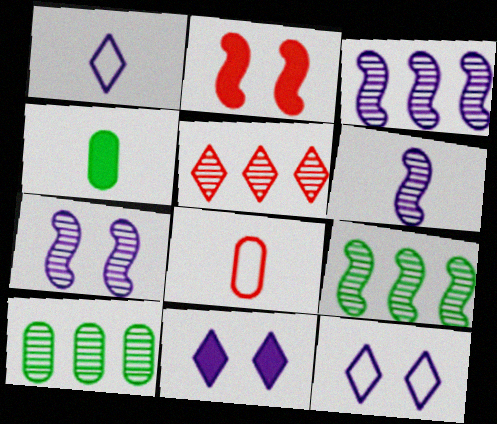[[1, 2, 10], 
[2, 5, 8], 
[3, 5, 10], 
[3, 6, 7], 
[8, 9, 11]]